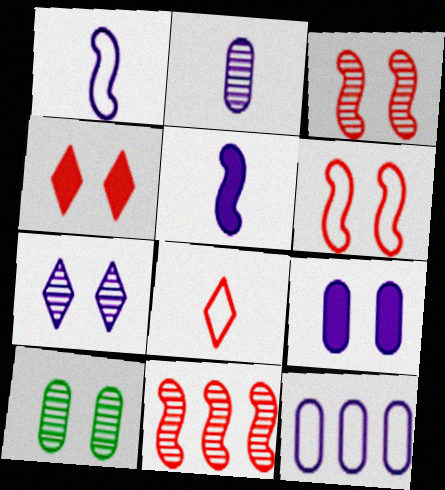[[2, 9, 12], 
[3, 7, 10], 
[5, 7, 12]]